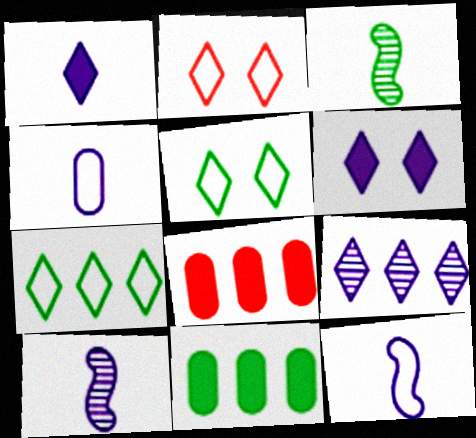[[1, 4, 10], 
[2, 10, 11], 
[3, 5, 11], 
[5, 8, 10]]